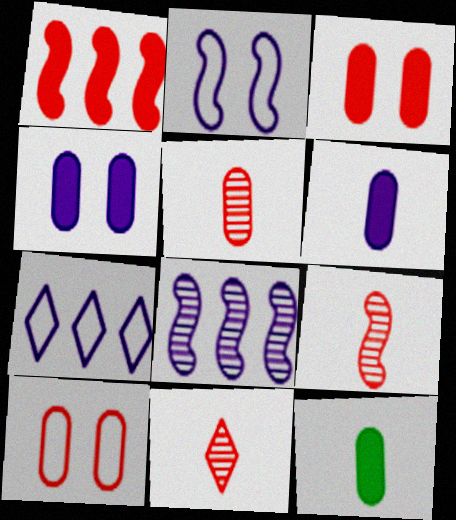[[1, 10, 11], 
[5, 9, 11]]